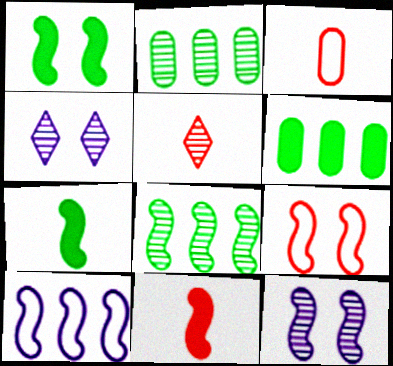[[1, 9, 12], 
[2, 5, 12], 
[3, 5, 11]]